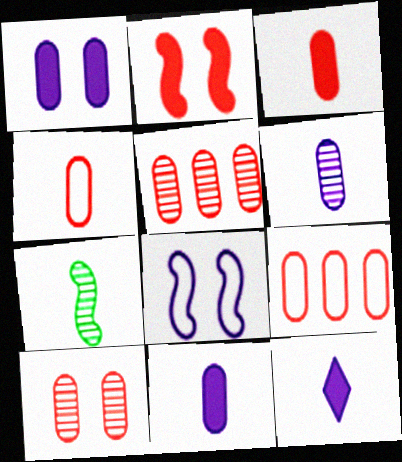[[3, 9, 10], 
[4, 7, 12]]